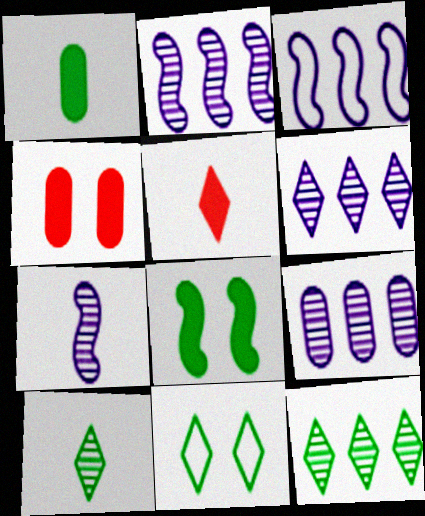[[2, 6, 9], 
[3, 4, 10], 
[5, 6, 11]]